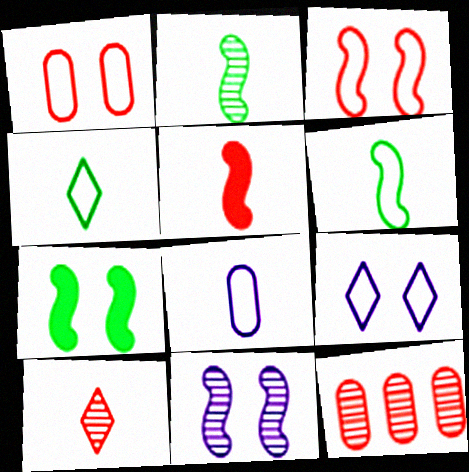[[3, 7, 11]]